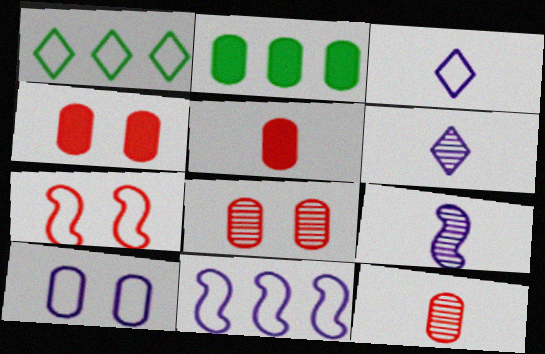[[1, 4, 9], 
[2, 6, 7], 
[2, 10, 12], 
[3, 10, 11]]